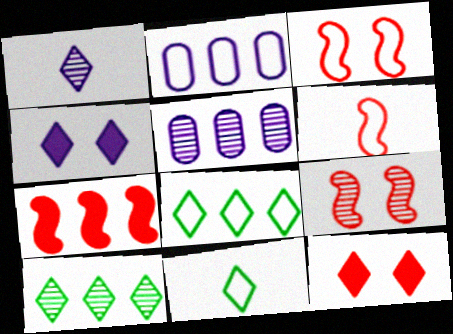[[1, 8, 12], 
[2, 3, 11], 
[2, 7, 10], 
[5, 7, 8], 
[6, 7, 9]]